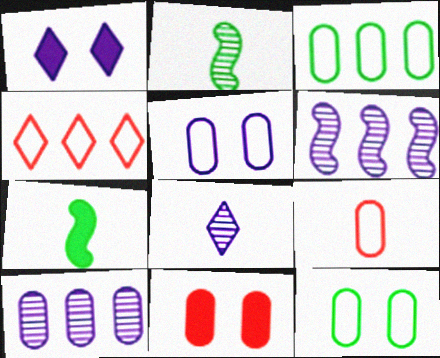[[3, 5, 9], 
[7, 8, 9]]